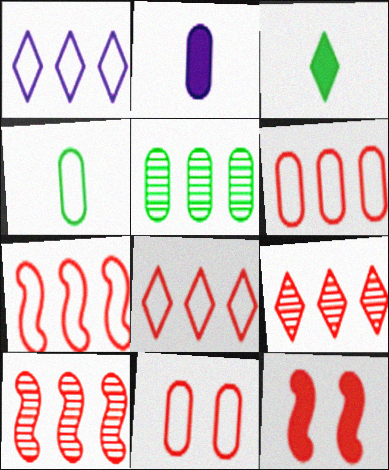[[2, 5, 11], 
[6, 7, 8]]